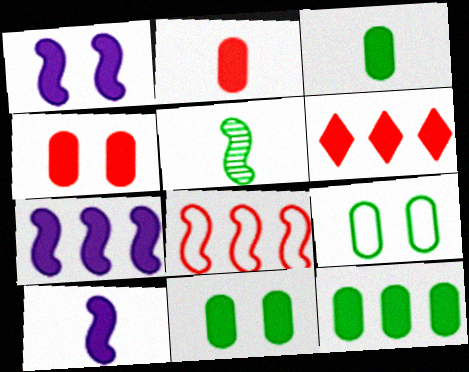[[1, 3, 6], 
[1, 5, 8], 
[1, 7, 10], 
[3, 11, 12], 
[6, 7, 12], 
[6, 10, 11]]